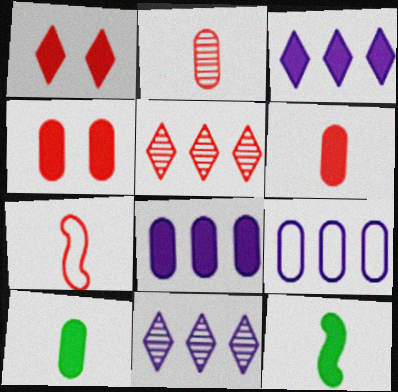[[1, 8, 12], 
[3, 4, 12], 
[4, 5, 7], 
[4, 8, 10]]